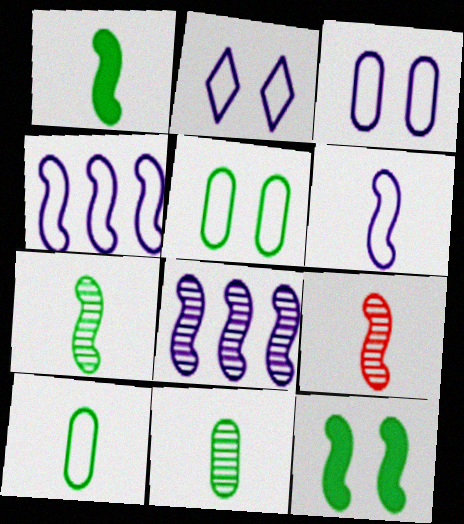[[1, 6, 9], 
[4, 9, 12]]